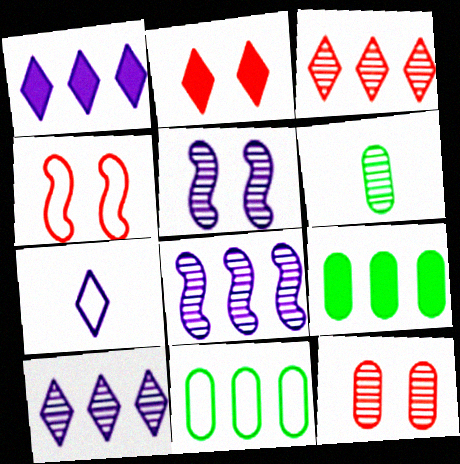[[1, 4, 6], 
[2, 4, 12], 
[3, 5, 6], 
[4, 7, 11]]